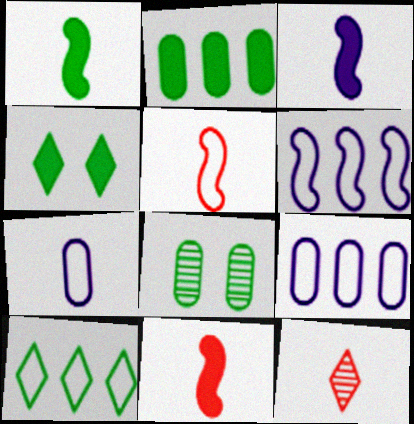[[1, 2, 4], 
[1, 3, 11], 
[1, 7, 12], 
[1, 8, 10]]